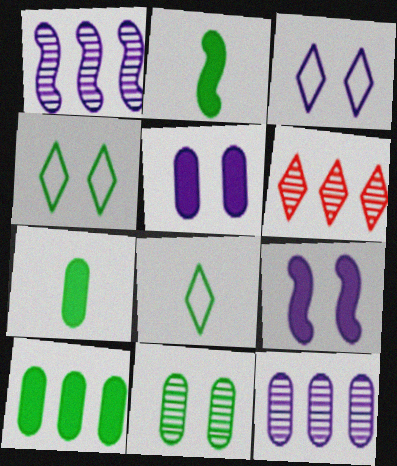[]